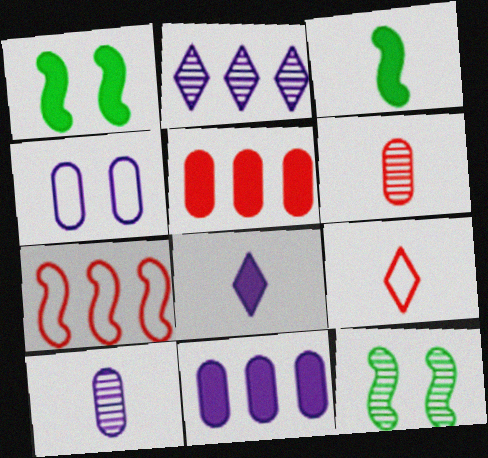[[1, 5, 8], 
[2, 6, 12], 
[3, 9, 10], 
[4, 10, 11], 
[9, 11, 12]]